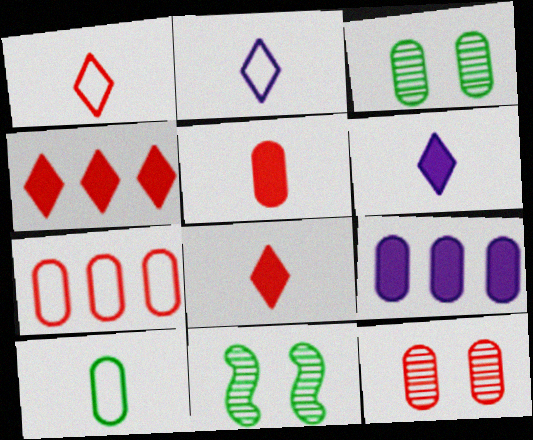[[1, 9, 11], 
[5, 7, 12], 
[6, 7, 11], 
[9, 10, 12]]